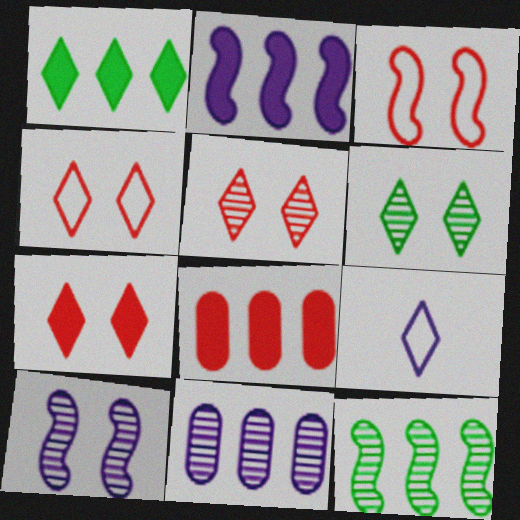[[1, 2, 8], 
[1, 5, 9], 
[4, 5, 7]]